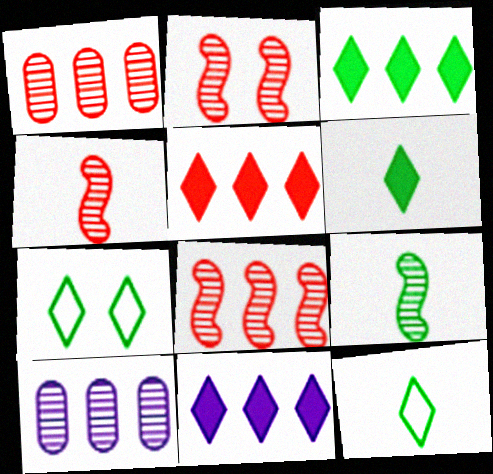[[2, 4, 8], 
[3, 5, 11]]